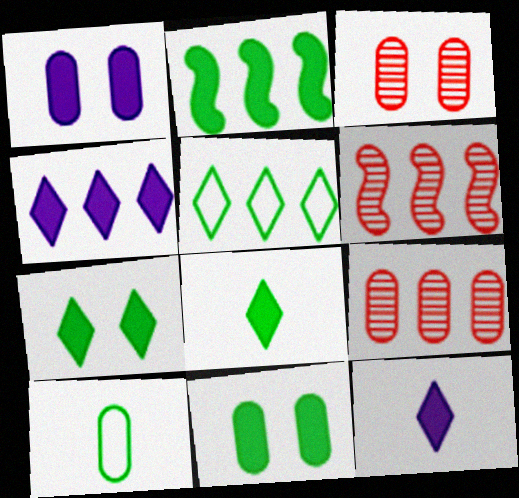[[1, 9, 10], 
[2, 8, 11]]